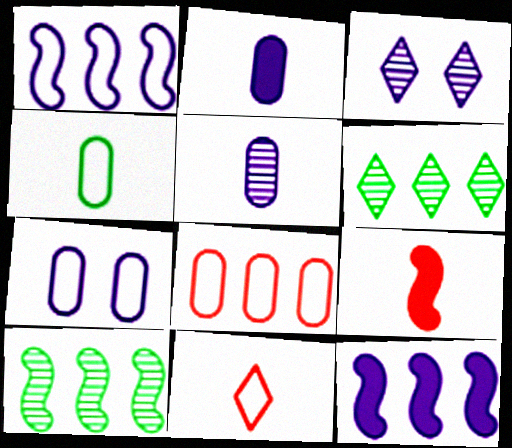[[1, 2, 3], 
[4, 7, 8], 
[6, 7, 9], 
[6, 8, 12]]